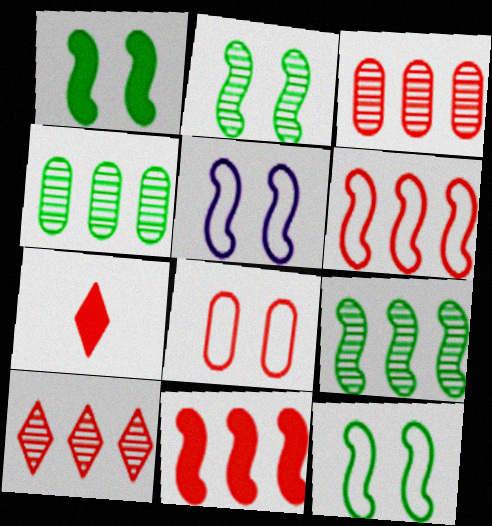[[1, 2, 12], 
[4, 5, 7]]